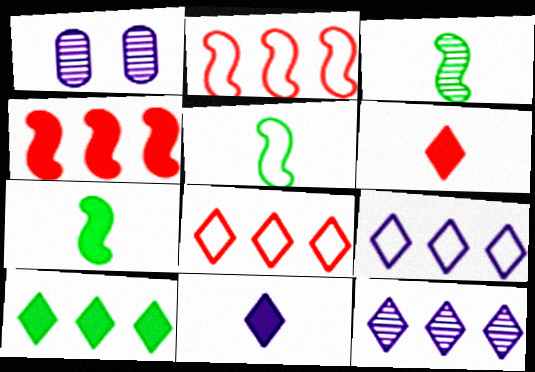[[1, 7, 8], 
[3, 5, 7], 
[8, 10, 12]]